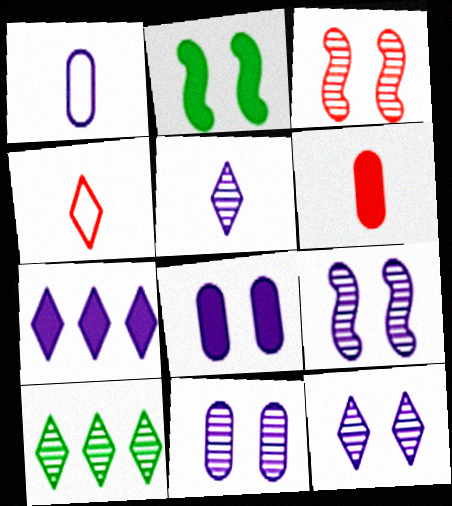[[1, 7, 9], 
[2, 6, 7], 
[9, 11, 12]]